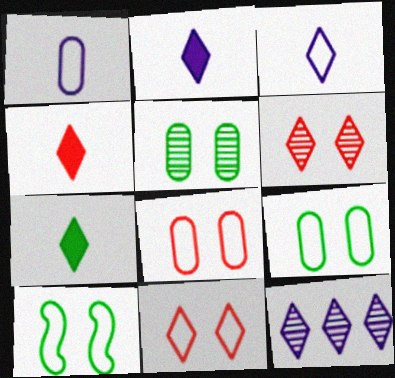[[2, 4, 7], 
[7, 11, 12]]